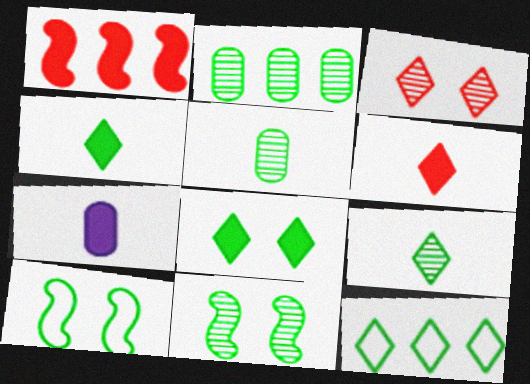[[1, 7, 8], 
[2, 4, 10], 
[2, 9, 11], 
[8, 9, 12]]